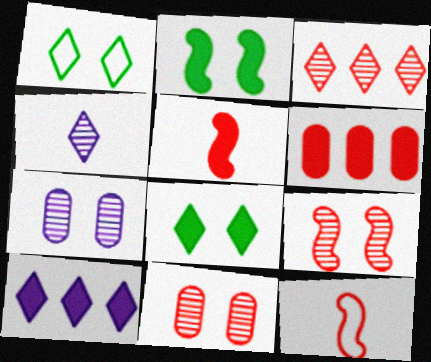[]